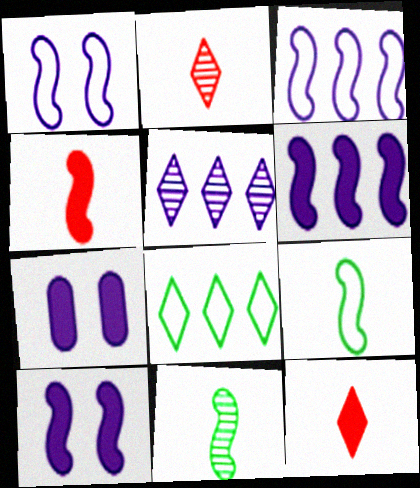[]